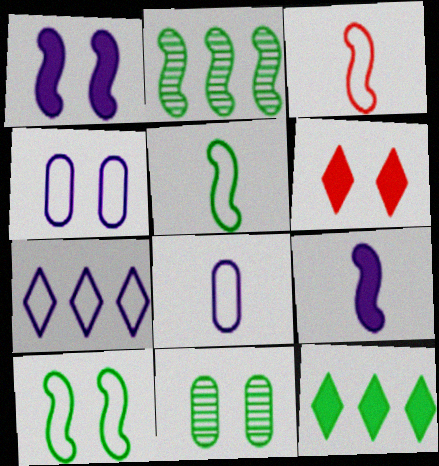[[1, 2, 3], 
[2, 6, 8], 
[5, 11, 12]]